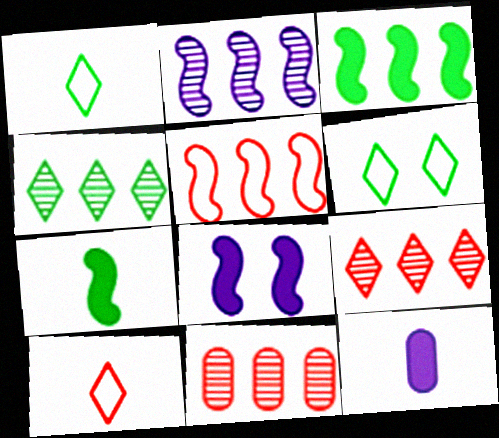[[1, 8, 11], 
[2, 3, 5], 
[2, 4, 11]]